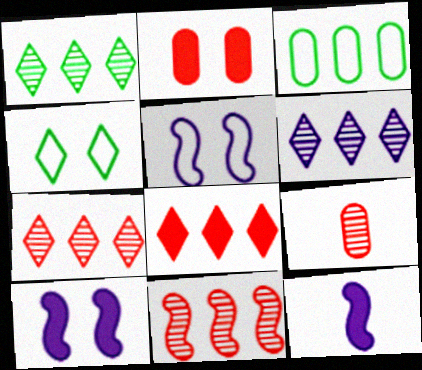[[1, 6, 7]]